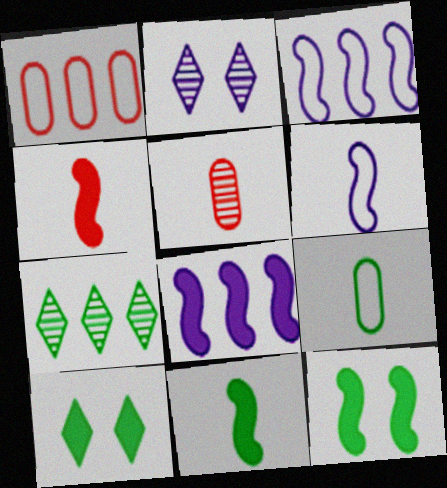[[1, 2, 11], 
[1, 7, 8], 
[3, 5, 10], 
[4, 8, 12], 
[7, 9, 12]]